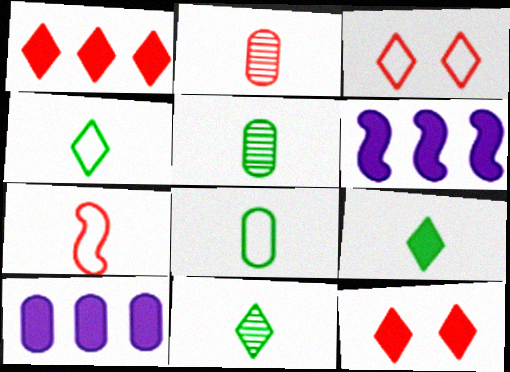[[3, 5, 6], 
[4, 9, 11]]